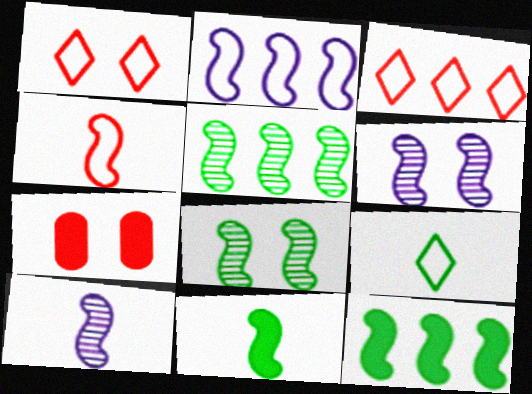[[4, 6, 12], 
[4, 10, 11]]